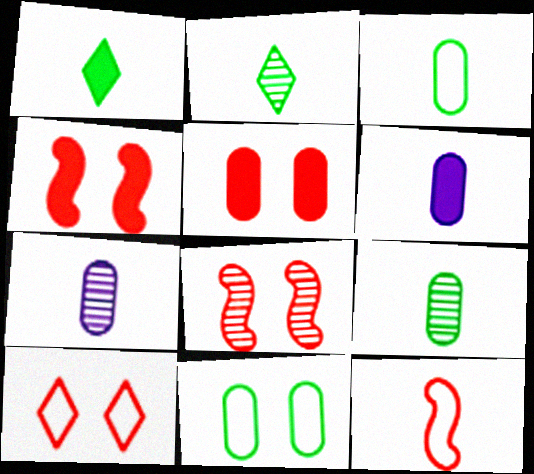[[1, 7, 12], 
[2, 6, 12], 
[5, 8, 10]]